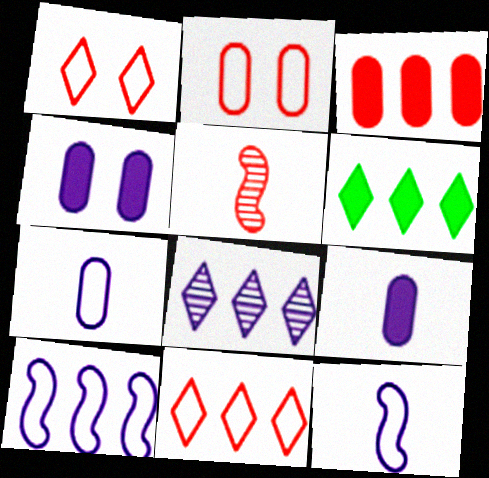[[1, 3, 5], 
[4, 8, 12], 
[6, 8, 11]]